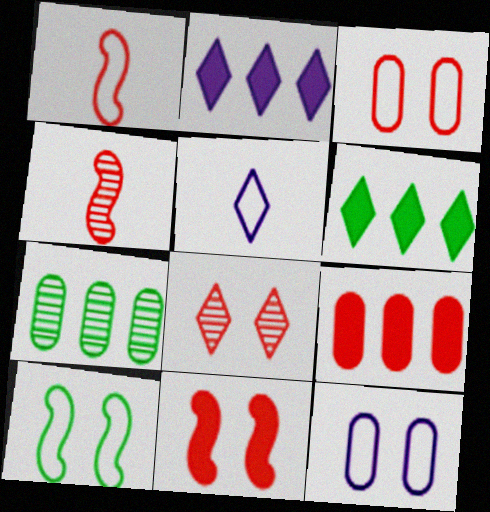[[1, 8, 9], 
[3, 8, 11], 
[4, 6, 12], 
[5, 6, 8], 
[5, 7, 11]]